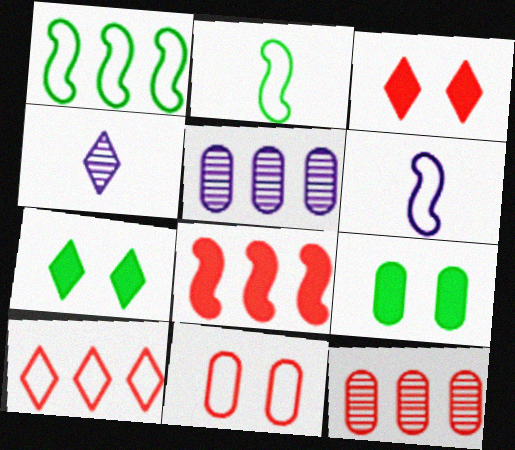[[2, 3, 5], 
[4, 7, 10], 
[6, 7, 12], 
[8, 10, 12]]